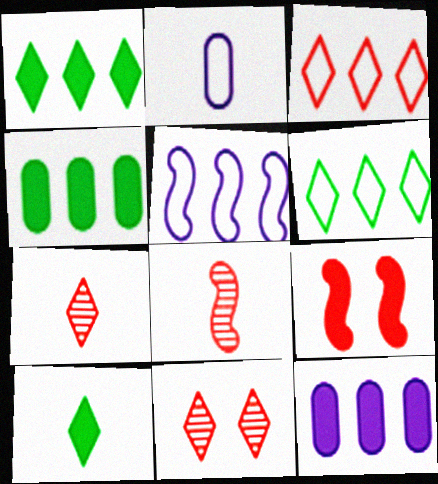[[2, 8, 10], 
[9, 10, 12]]